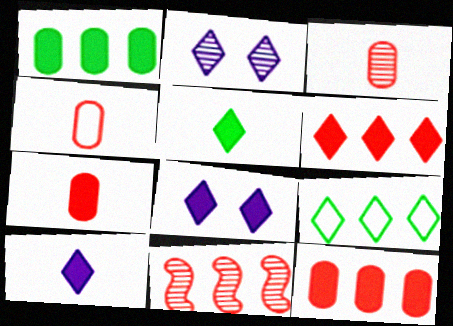[[3, 4, 7], 
[5, 6, 8]]